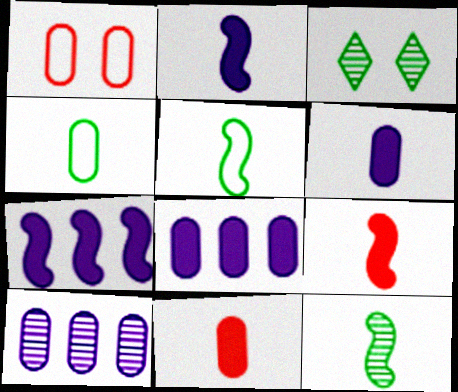[]